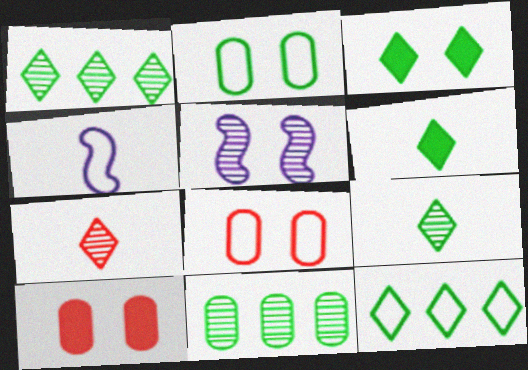[[1, 4, 10], 
[3, 5, 8], 
[3, 9, 12], 
[4, 8, 12], 
[5, 7, 11]]